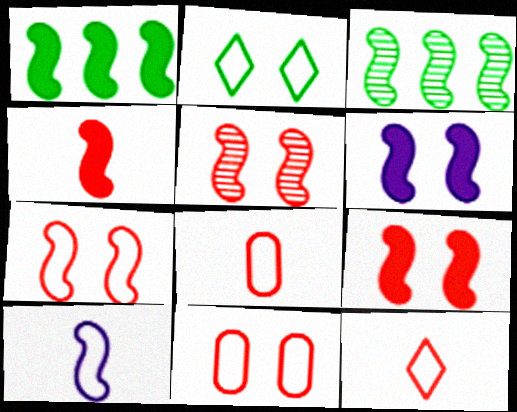[[1, 4, 6], 
[1, 5, 10], 
[3, 9, 10], 
[5, 7, 9]]